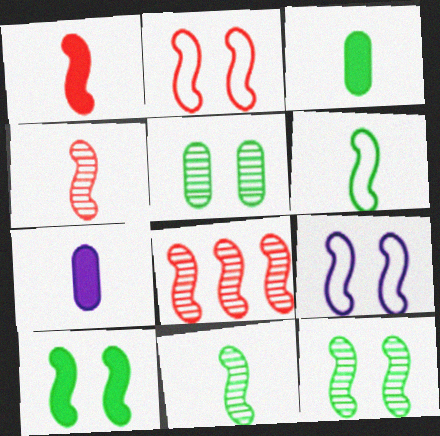[[1, 2, 8]]